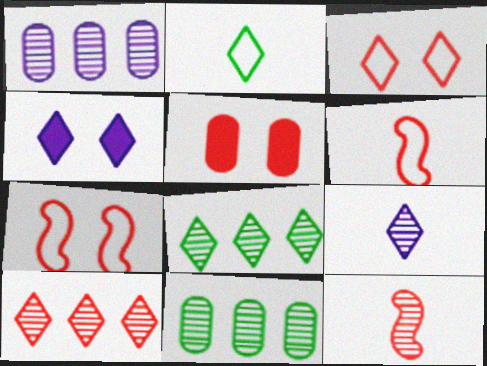[[2, 4, 10], 
[4, 6, 11], 
[5, 6, 10]]